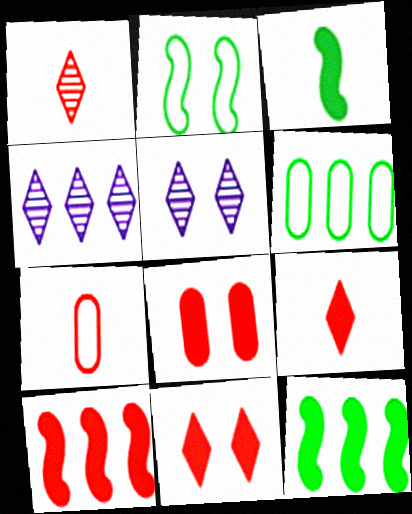[[2, 5, 8], 
[4, 6, 10], 
[5, 7, 12], 
[8, 9, 10]]